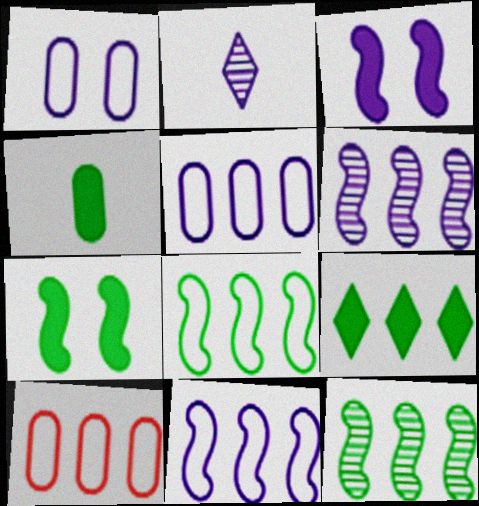[[2, 3, 5], 
[2, 7, 10], 
[4, 7, 9], 
[6, 9, 10]]